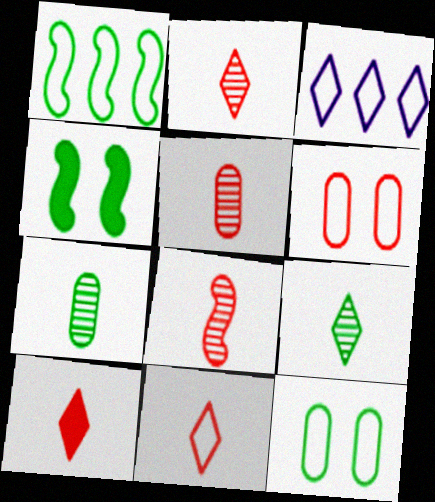[[2, 5, 8], 
[2, 10, 11], 
[3, 4, 5]]